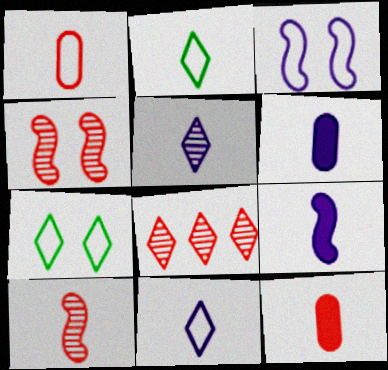[[2, 6, 10]]